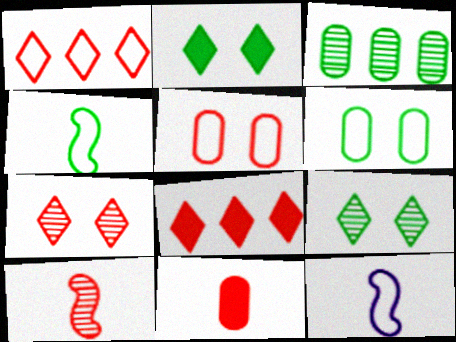[[1, 6, 12], 
[2, 3, 4], 
[5, 8, 10]]